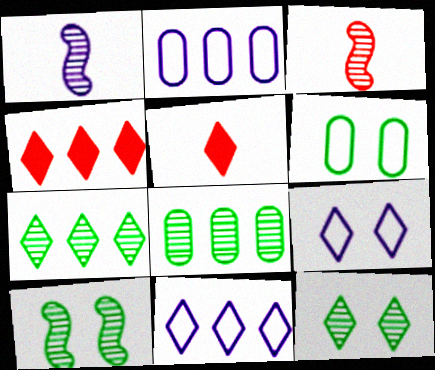[[1, 4, 6], 
[2, 5, 10], 
[4, 7, 11], 
[5, 7, 9], 
[5, 11, 12]]